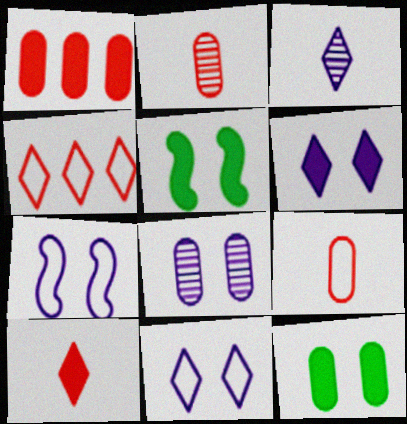[[6, 7, 8]]